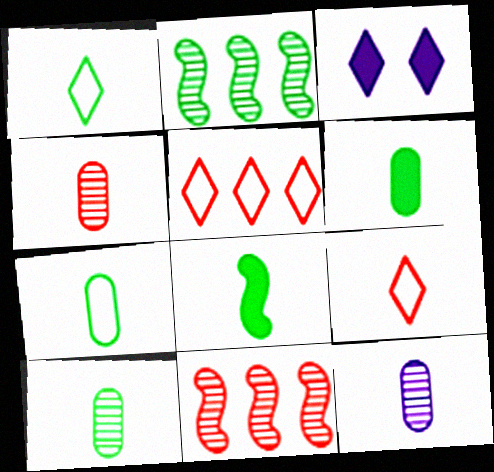[[1, 8, 10], 
[3, 7, 11], 
[4, 10, 12], 
[6, 7, 10], 
[8, 9, 12]]